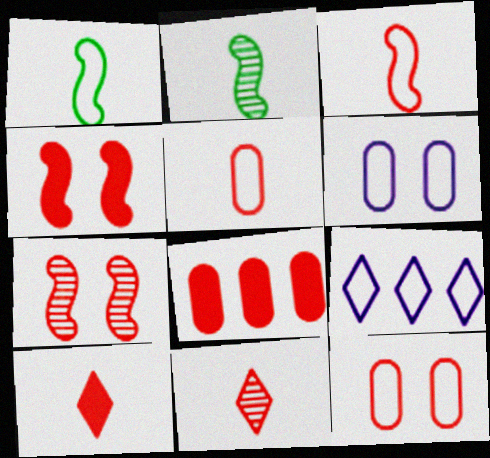[[1, 9, 12], 
[4, 8, 10]]